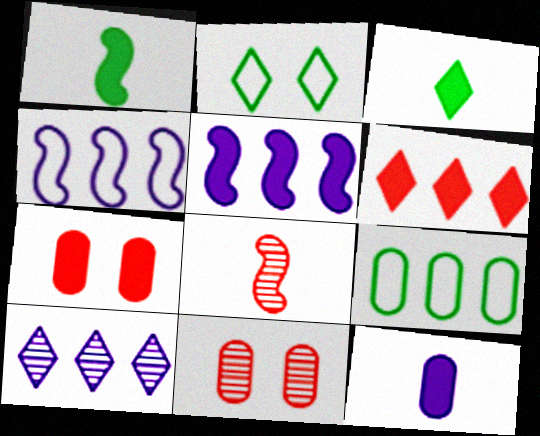[[3, 4, 11], 
[3, 5, 7], 
[9, 11, 12]]